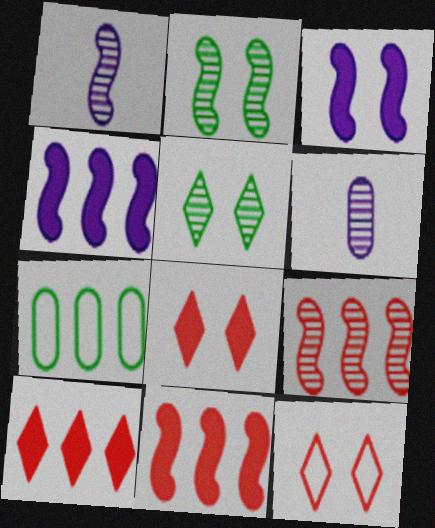[[1, 2, 9], 
[1, 7, 8], 
[5, 6, 9]]